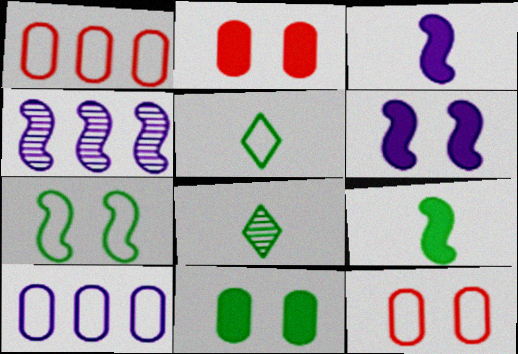[[1, 6, 8], 
[2, 4, 5]]